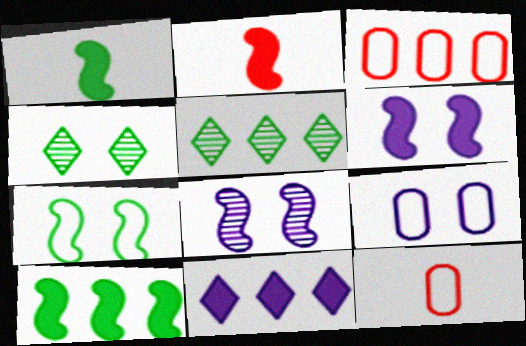[[2, 5, 9], 
[2, 6, 10], 
[5, 6, 12]]